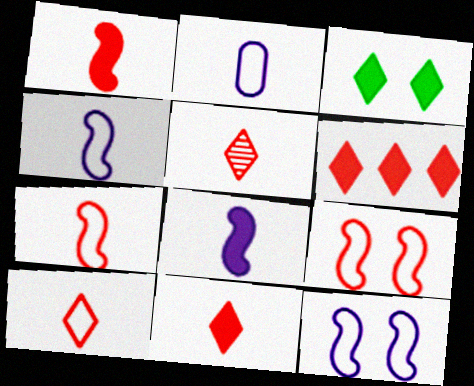[[5, 10, 11]]